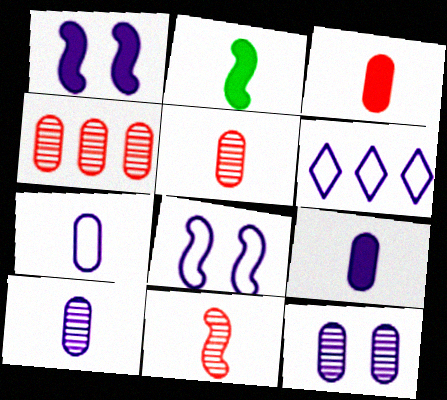[[1, 6, 10], 
[6, 7, 8], 
[7, 9, 10]]